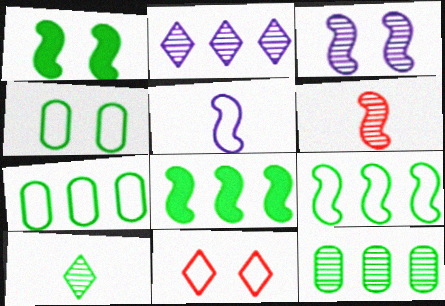[[1, 7, 10], 
[4, 8, 10], 
[5, 7, 11]]